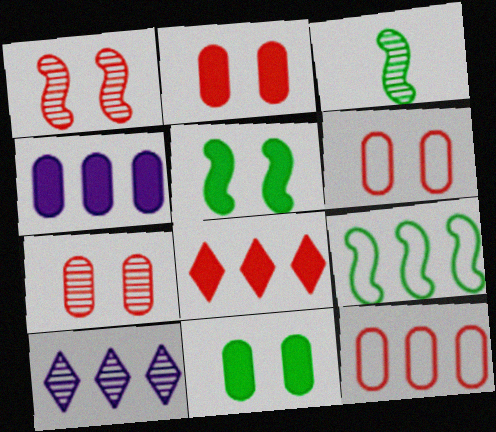[[2, 6, 7], 
[3, 5, 9], 
[3, 7, 10]]